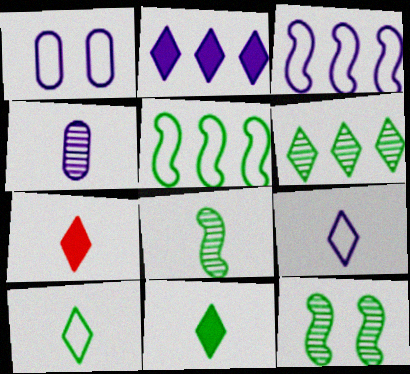[[1, 3, 9]]